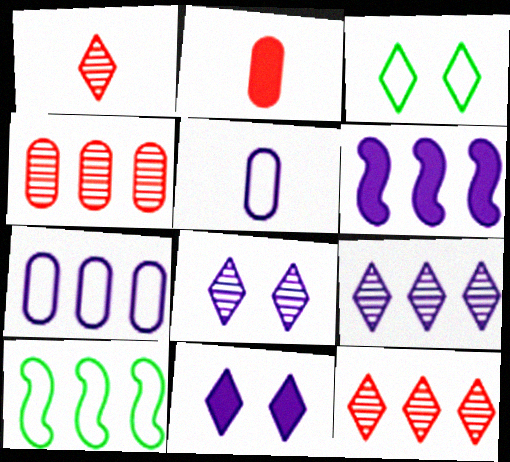[[2, 8, 10], 
[5, 6, 8], 
[6, 7, 9]]